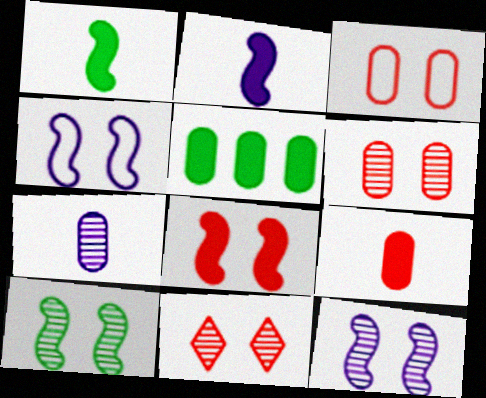[[3, 5, 7], 
[3, 8, 11], 
[4, 8, 10]]